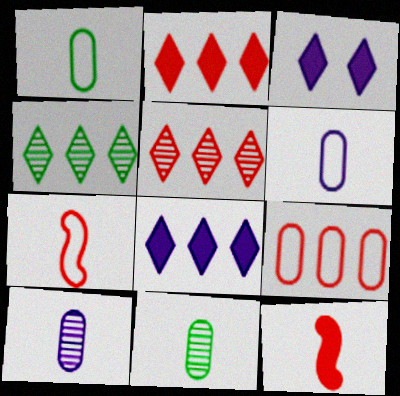[]